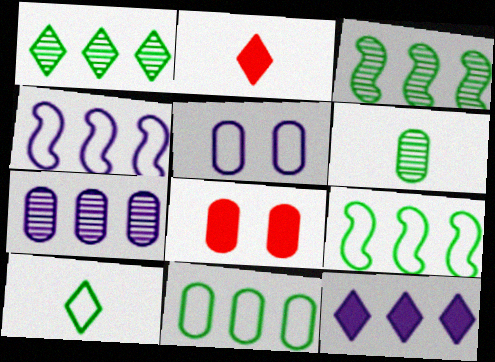[[2, 3, 5], 
[4, 7, 12]]